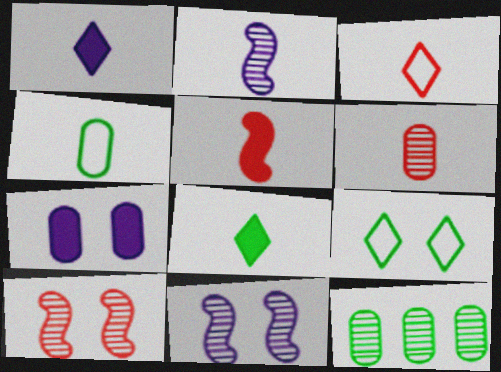[[3, 5, 6], 
[7, 9, 10]]